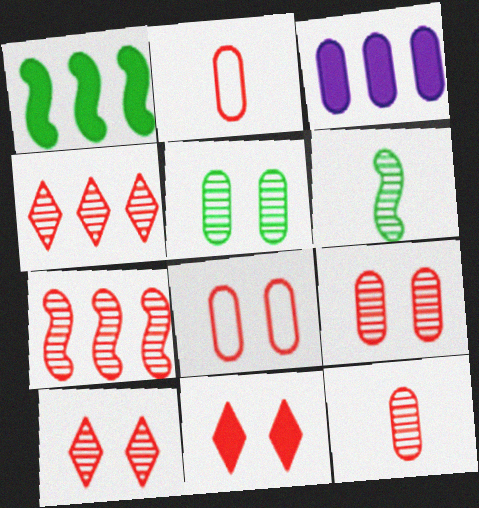[[2, 3, 5], 
[2, 7, 11], 
[7, 10, 12]]